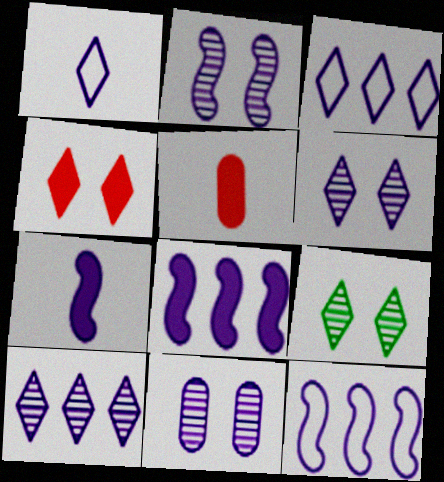[[1, 8, 11], 
[2, 6, 11], 
[2, 7, 12], 
[3, 7, 11], 
[5, 9, 12]]